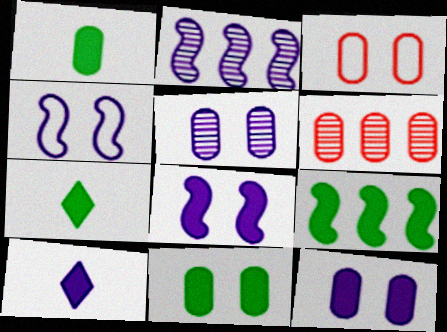[[2, 3, 7], 
[3, 5, 11], 
[4, 6, 7], 
[7, 9, 11]]